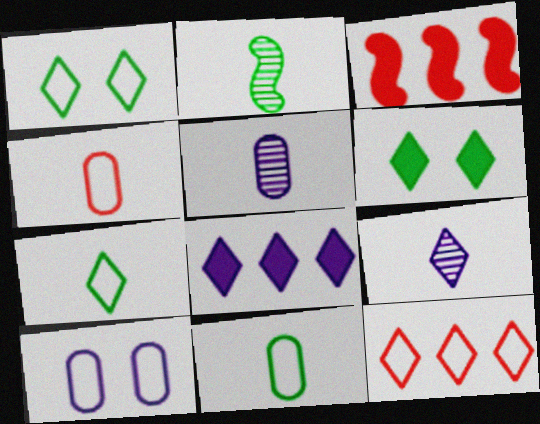[[1, 3, 5], 
[6, 9, 12]]